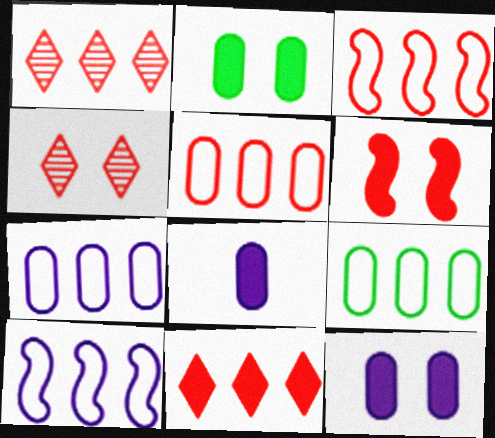[[5, 7, 9]]